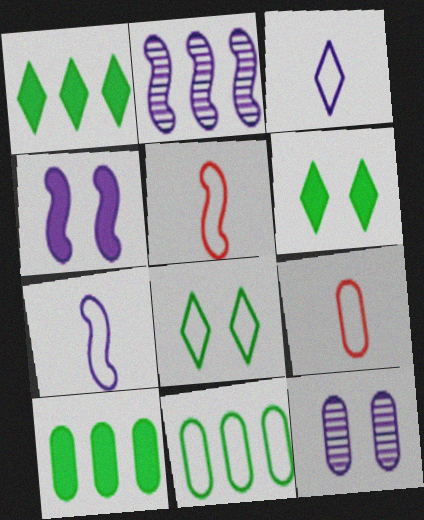[[1, 5, 12], 
[2, 4, 7], 
[2, 6, 9], 
[9, 10, 12]]